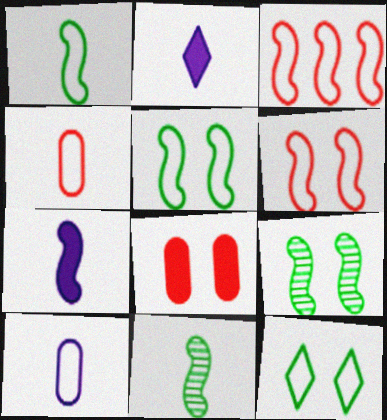[[2, 4, 11], 
[3, 7, 9], 
[3, 10, 12]]